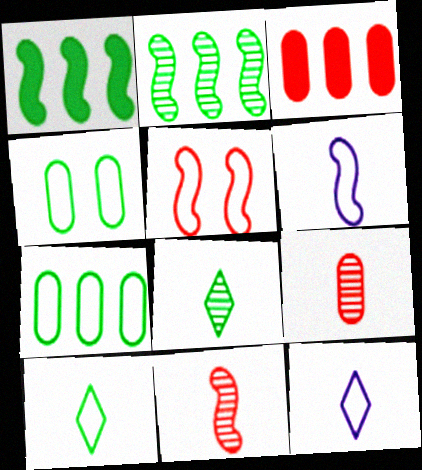[[1, 4, 8], 
[5, 7, 12]]